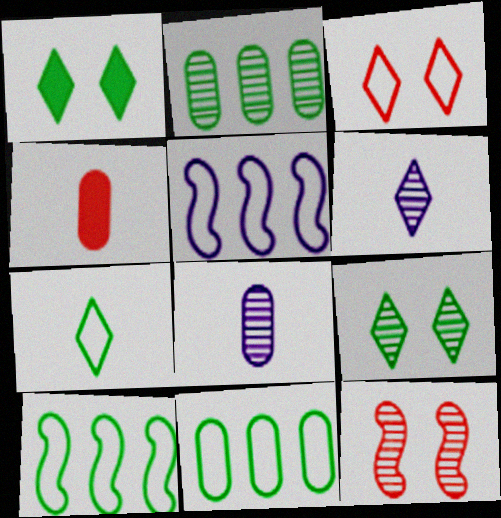[[2, 6, 12], 
[4, 5, 9]]